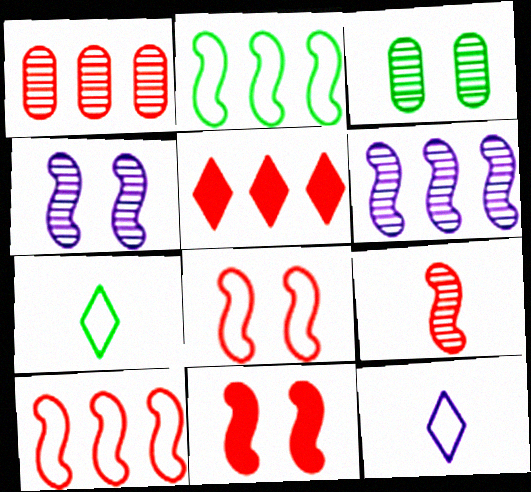[[1, 5, 10], 
[9, 10, 11]]